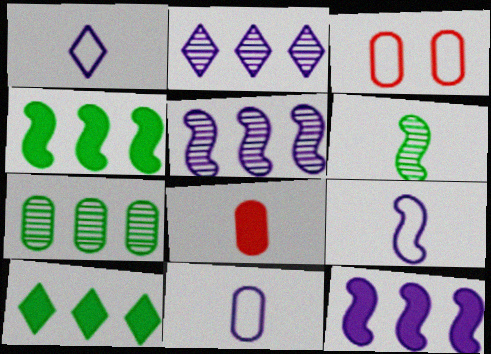[[1, 6, 8], 
[1, 9, 11]]